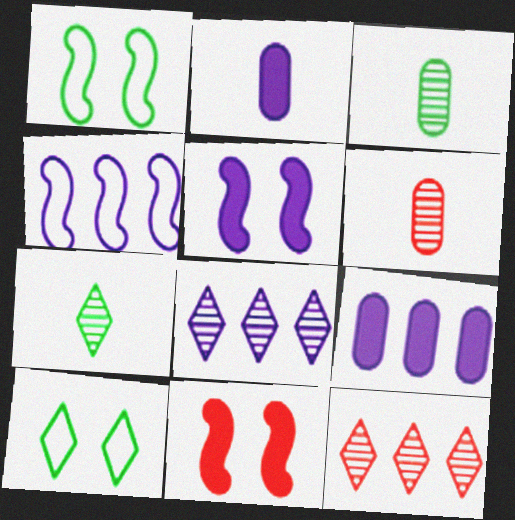[[1, 2, 12], 
[4, 8, 9]]